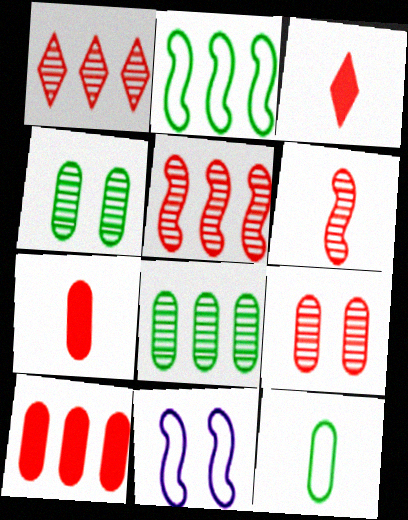[[1, 6, 9], 
[3, 8, 11]]